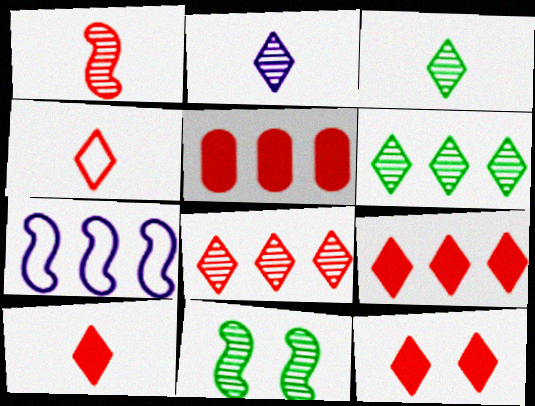[[4, 8, 12], 
[5, 6, 7], 
[9, 10, 12]]